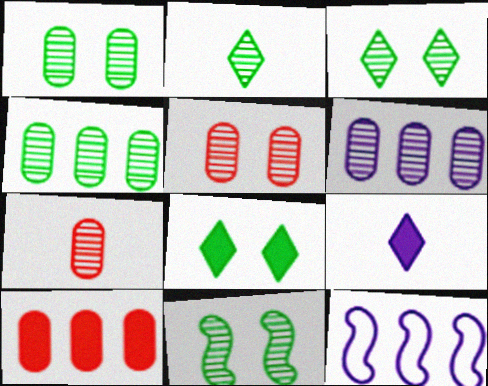[[1, 3, 11], 
[1, 6, 7], 
[2, 4, 11], 
[7, 8, 12]]